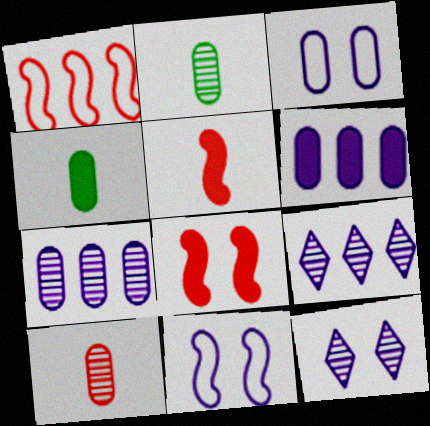[[1, 4, 12]]